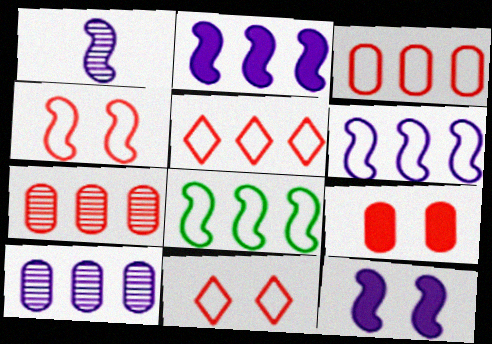[[1, 6, 12]]